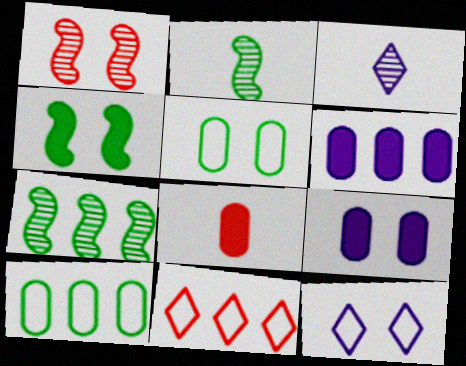[[1, 8, 11], 
[2, 9, 11], 
[6, 7, 11], 
[7, 8, 12]]